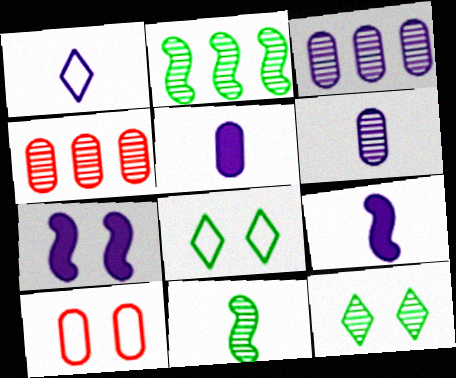[[1, 3, 7], 
[1, 6, 9], 
[4, 8, 9], 
[7, 10, 12]]